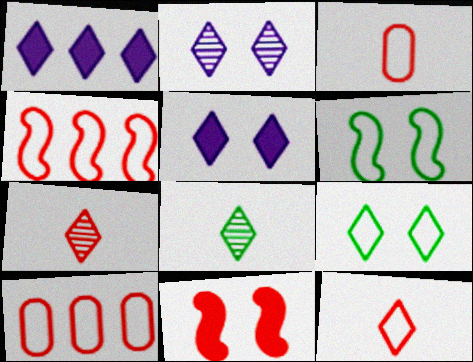[[1, 7, 9], 
[7, 10, 11]]